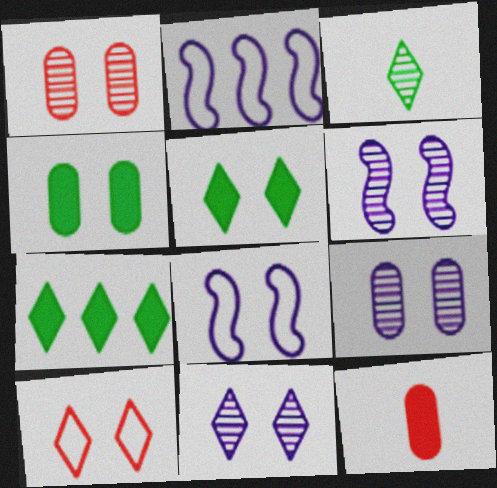[[1, 5, 8], 
[4, 6, 10], 
[5, 10, 11], 
[6, 9, 11]]